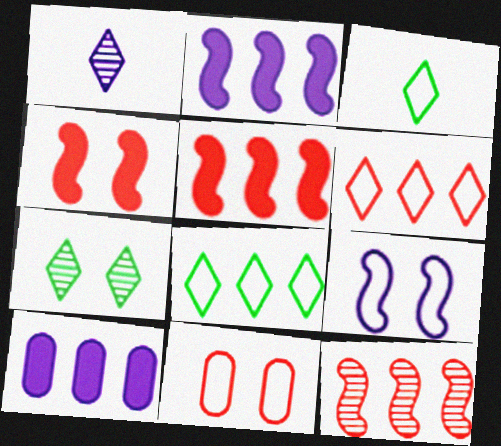[[1, 9, 10], 
[8, 10, 12]]